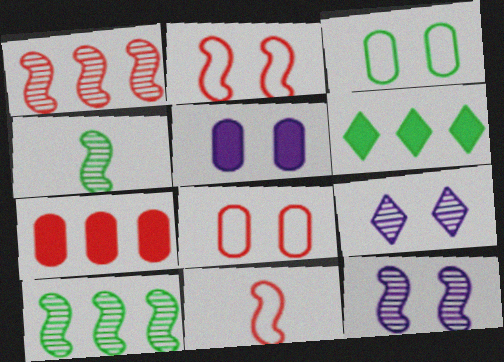[[1, 4, 12], 
[3, 4, 6]]